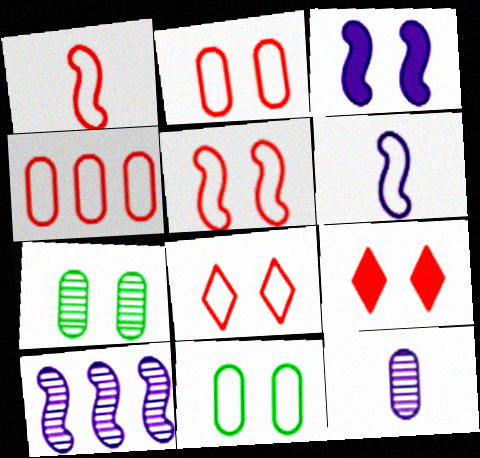[[1, 4, 8], 
[2, 5, 8], 
[3, 6, 10], 
[3, 7, 8]]